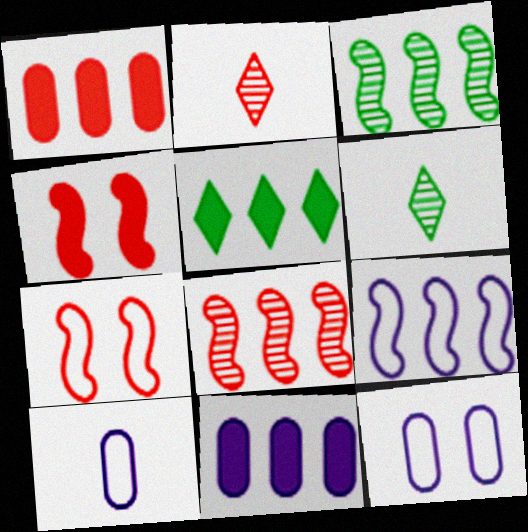[[1, 2, 7], 
[6, 7, 11]]